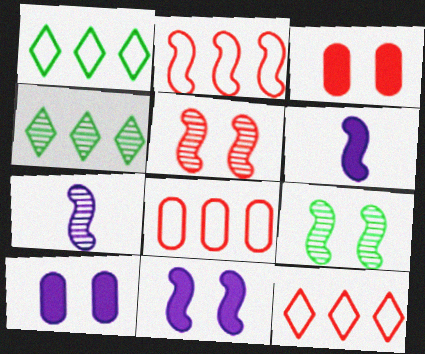[[1, 3, 7], 
[2, 6, 9], 
[2, 8, 12]]